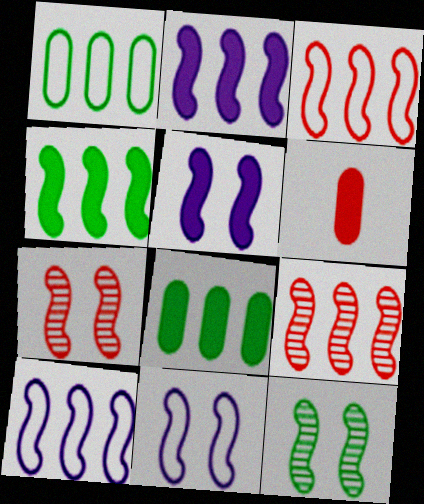[[4, 9, 10]]